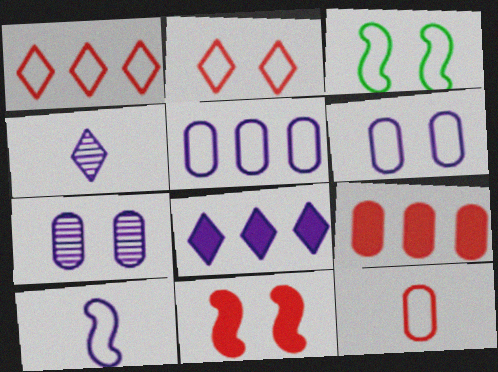[[2, 3, 6], 
[3, 4, 9], 
[7, 8, 10]]